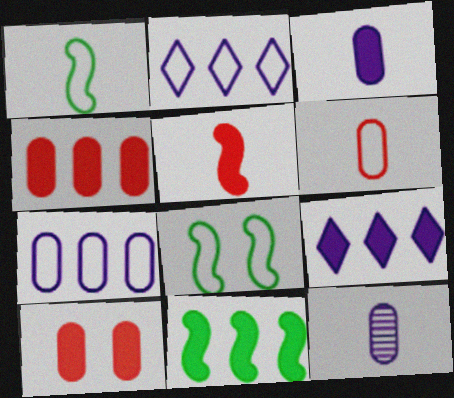[[2, 6, 8], 
[4, 9, 11]]